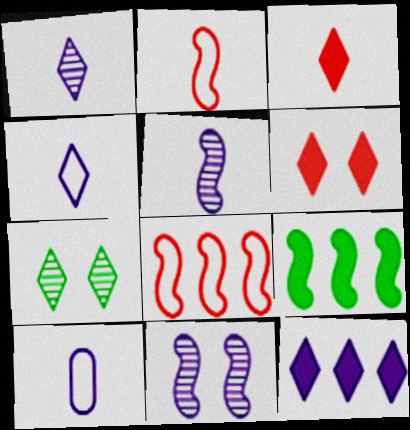[[2, 9, 11], 
[10, 11, 12]]